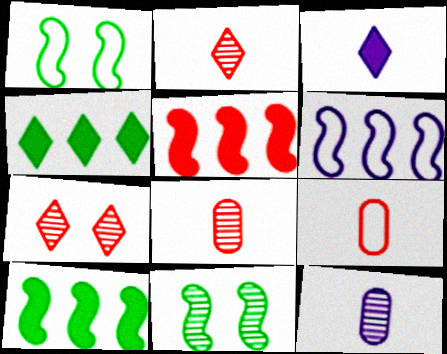[[5, 7, 9]]